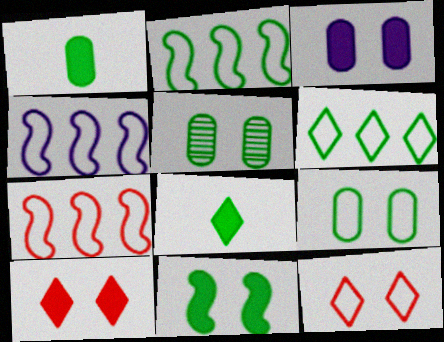[[2, 4, 7], 
[2, 5, 8], 
[3, 10, 11]]